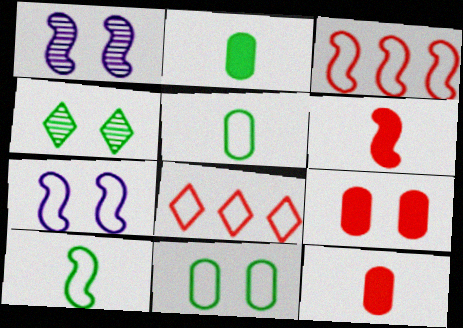[[1, 2, 8], 
[3, 7, 10], 
[4, 7, 9], 
[5, 7, 8]]